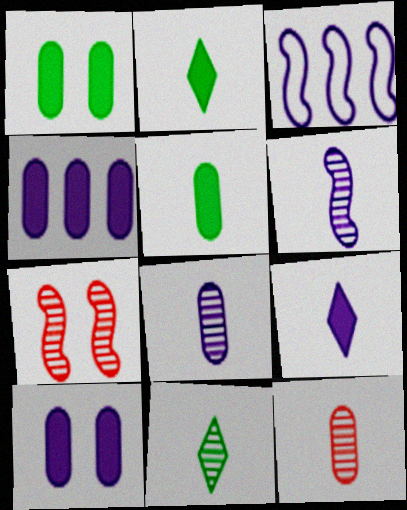[[6, 11, 12]]